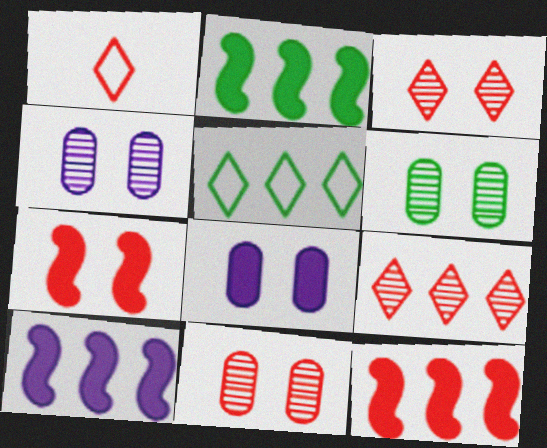[[1, 2, 4], 
[1, 6, 10], 
[1, 11, 12], 
[2, 10, 12], 
[4, 6, 11]]